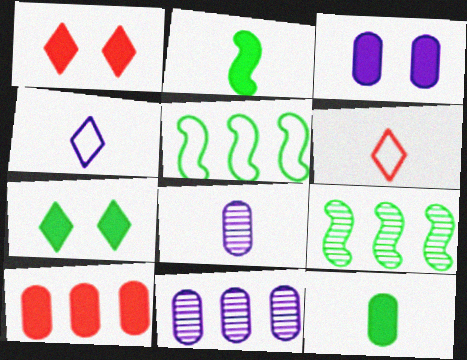[[1, 5, 8], 
[2, 6, 8], 
[3, 6, 9], 
[3, 10, 12]]